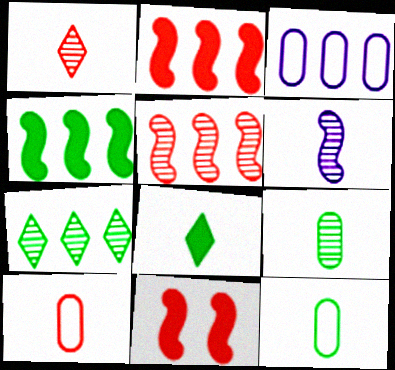[[1, 6, 9], 
[2, 3, 7], 
[6, 8, 10]]